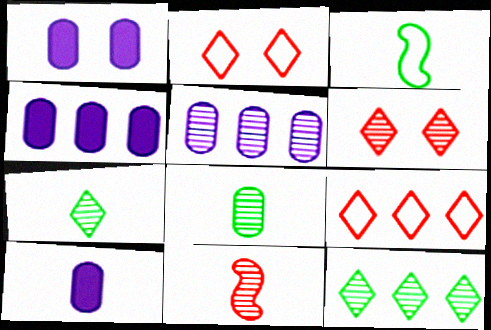[[1, 4, 10], 
[3, 4, 6]]